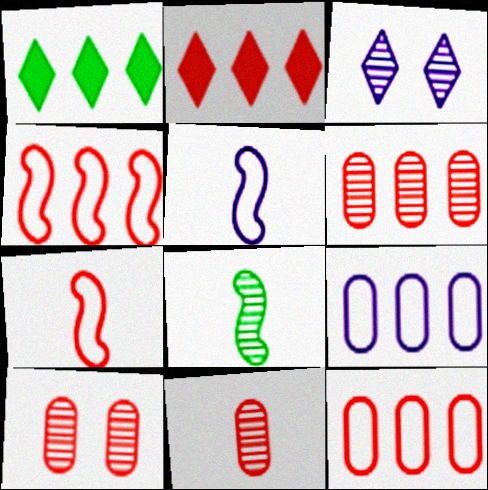[[1, 5, 10], 
[2, 4, 6], 
[2, 7, 10], 
[3, 6, 8], 
[6, 10, 11]]